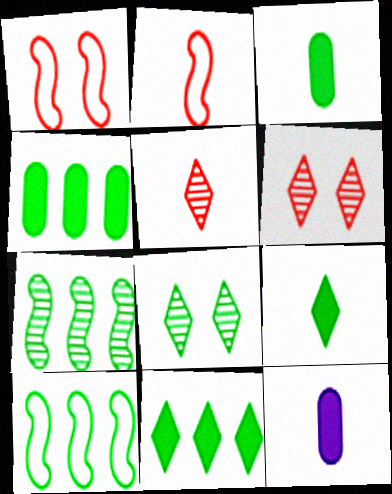[[3, 8, 10], 
[6, 10, 12]]